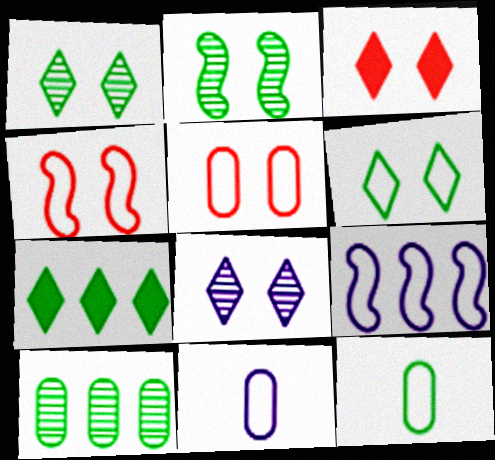[[2, 7, 12], 
[3, 6, 8]]